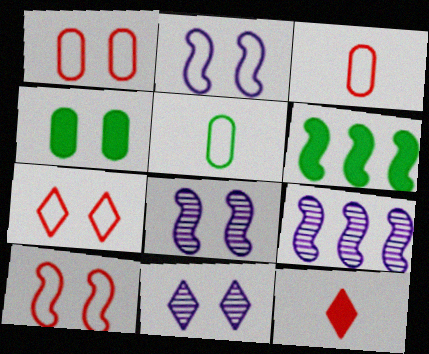[[1, 7, 10], 
[3, 6, 11], 
[4, 7, 8], 
[4, 10, 11]]